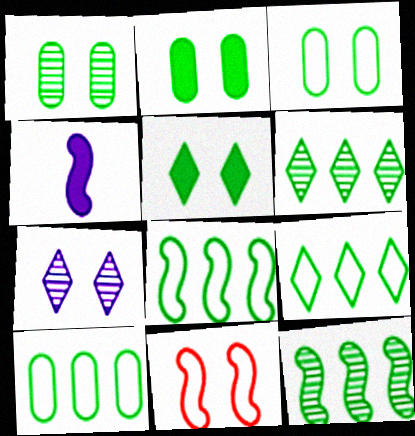[[1, 2, 3], 
[2, 7, 11], 
[4, 11, 12], 
[8, 9, 10]]